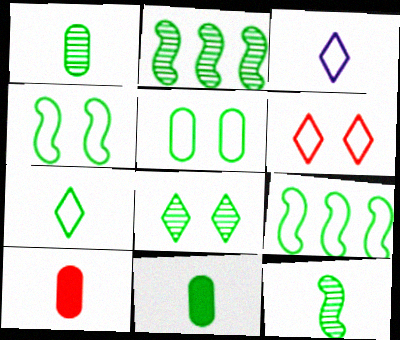[[1, 2, 8], 
[3, 10, 12], 
[5, 7, 9], 
[7, 11, 12], 
[8, 9, 11]]